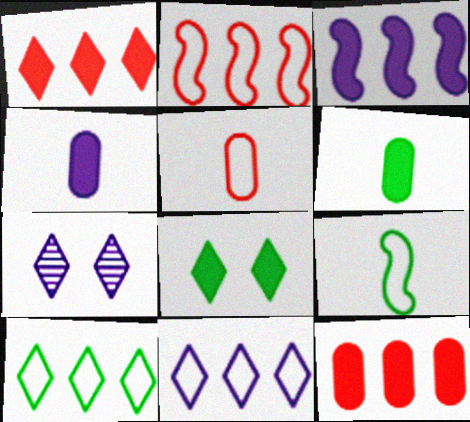[[2, 6, 7], 
[7, 9, 12]]